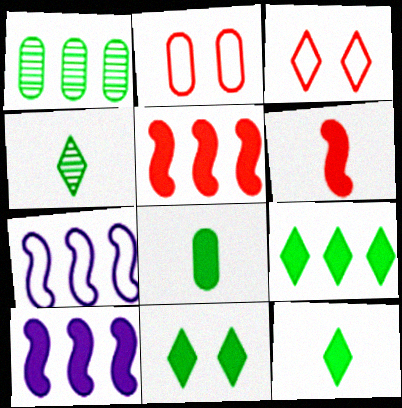[[2, 4, 10], 
[9, 11, 12]]